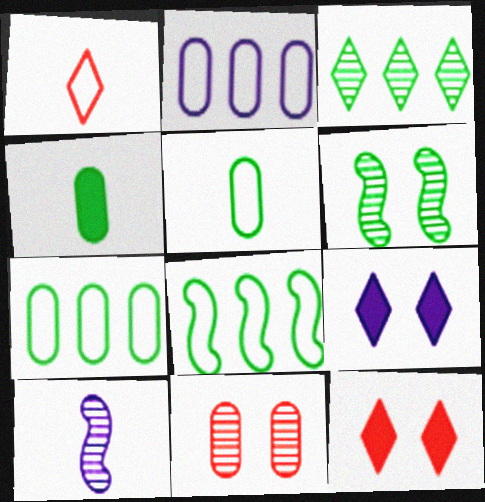[[1, 3, 9], 
[1, 4, 10], 
[2, 4, 11], 
[2, 9, 10], 
[3, 10, 11], 
[7, 10, 12]]